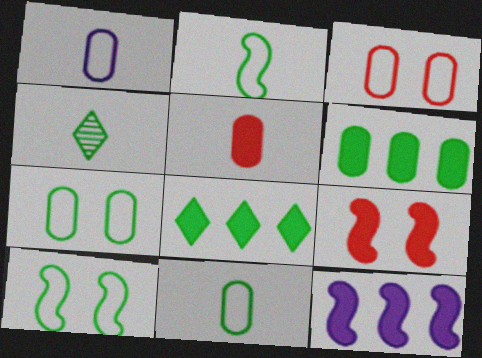[[3, 4, 12], 
[4, 6, 10]]